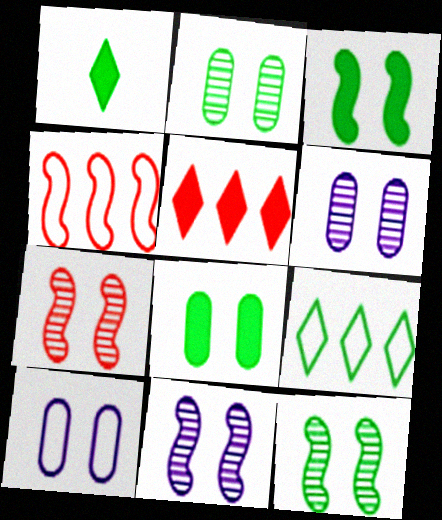[[1, 4, 6], 
[7, 11, 12]]